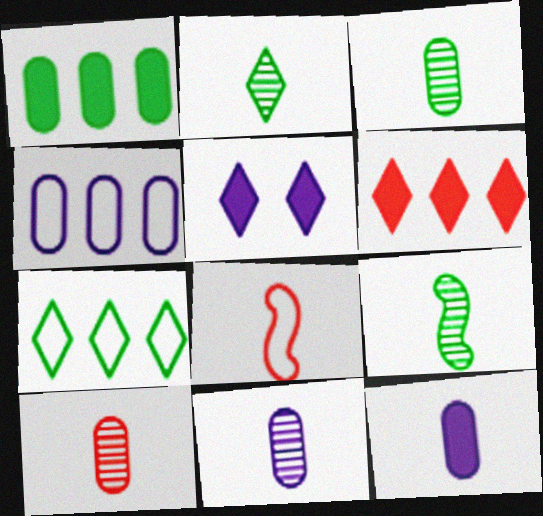[[2, 3, 9], 
[2, 8, 12], 
[3, 10, 11]]